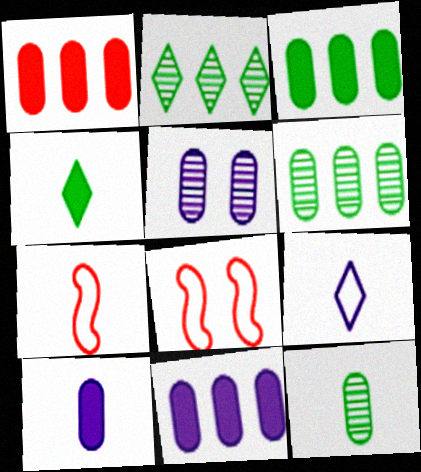[[1, 3, 11], 
[2, 8, 10]]